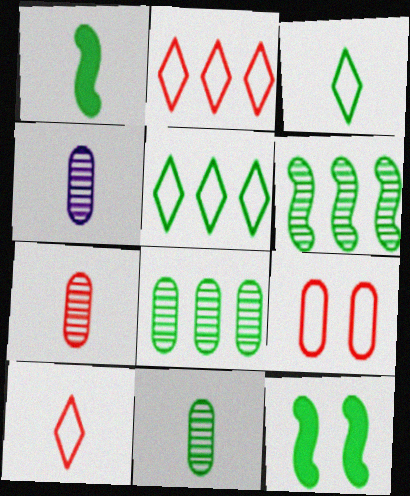[[1, 3, 11], 
[1, 4, 10], 
[2, 4, 12], 
[3, 8, 12], 
[4, 7, 11], 
[5, 11, 12]]